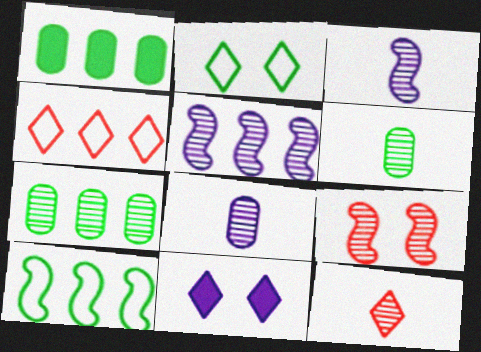[[1, 4, 5], 
[3, 6, 12]]